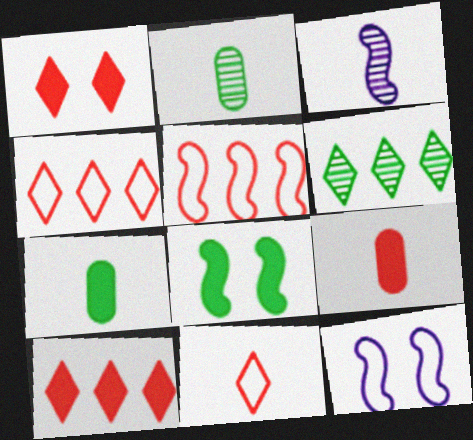[[2, 10, 12], 
[3, 5, 8], 
[3, 7, 11], 
[6, 9, 12]]